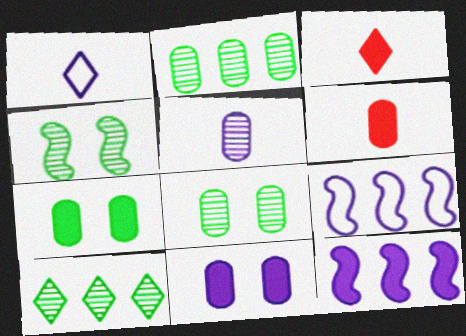[[3, 7, 12], 
[3, 8, 9]]